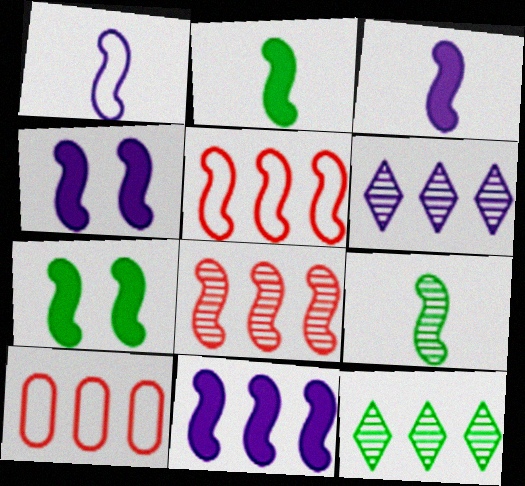[[1, 7, 8], 
[3, 4, 11], 
[4, 5, 9], 
[10, 11, 12]]